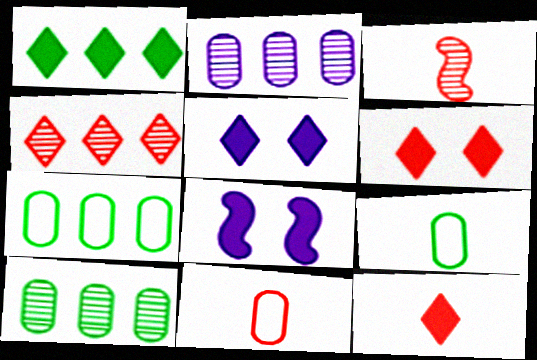[[1, 5, 12], 
[3, 5, 7], 
[3, 11, 12], 
[4, 8, 9]]